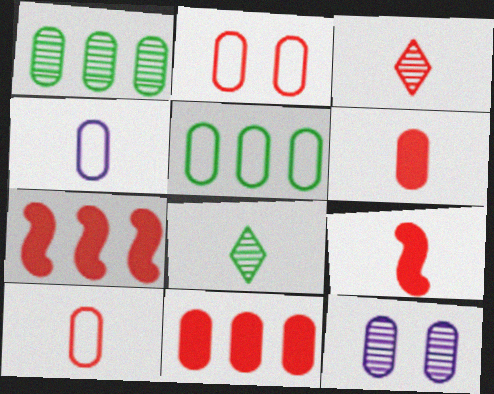[[2, 3, 7], 
[2, 4, 5], 
[3, 9, 10], 
[4, 8, 9], 
[5, 6, 12]]